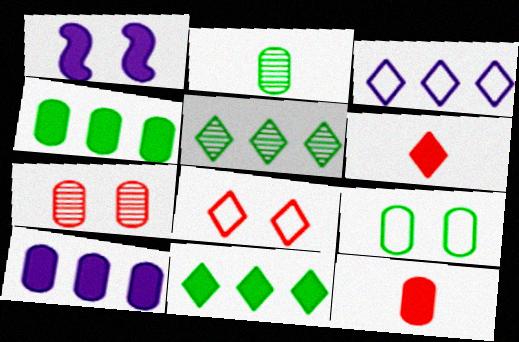[[1, 4, 6], 
[1, 11, 12], 
[2, 4, 9]]